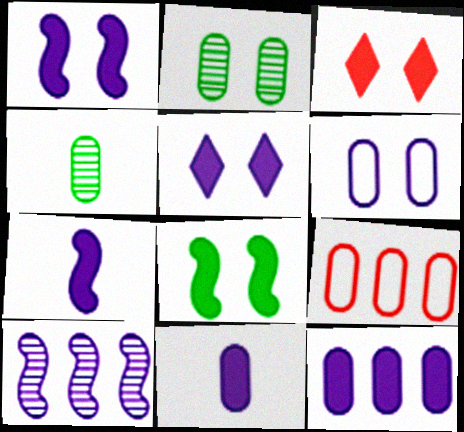[[2, 9, 11], 
[5, 7, 12]]